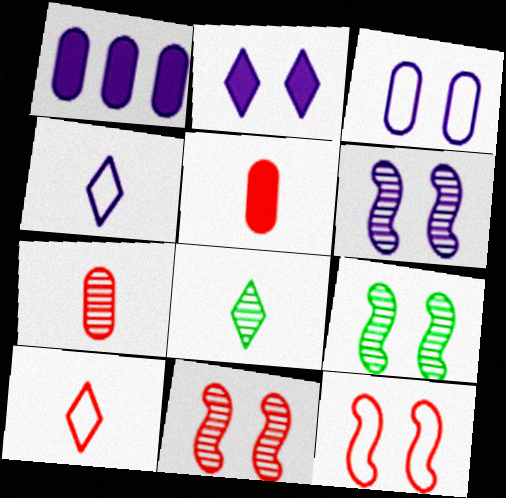[[1, 4, 6], 
[1, 8, 12], 
[1, 9, 10], 
[2, 3, 6], 
[6, 9, 11]]